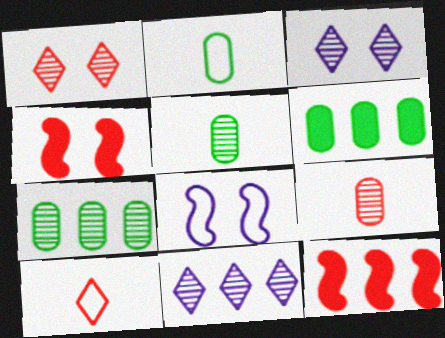[[2, 3, 12], 
[2, 4, 11]]